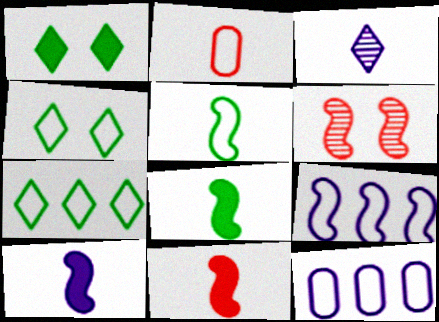[[2, 3, 8], 
[2, 4, 9], 
[6, 8, 9], 
[8, 10, 11]]